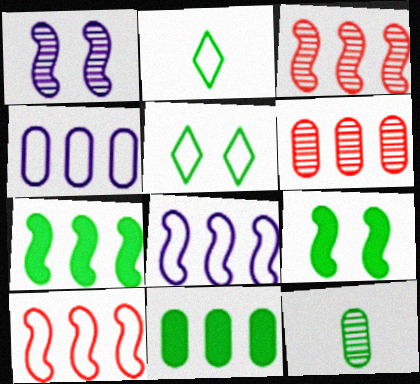[[3, 7, 8], 
[4, 6, 11], 
[5, 7, 12]]